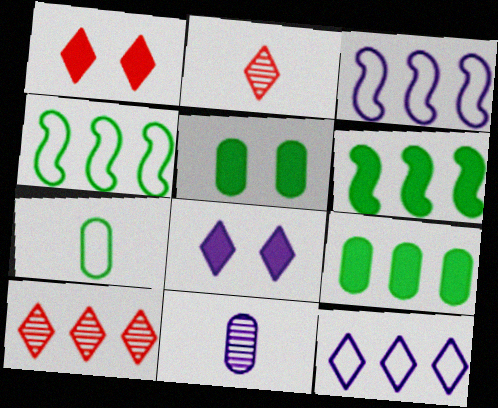[[1, 4, 11], 
[2, 3, 5], 
[3, 8, 11], 
[3, 9, 10]]